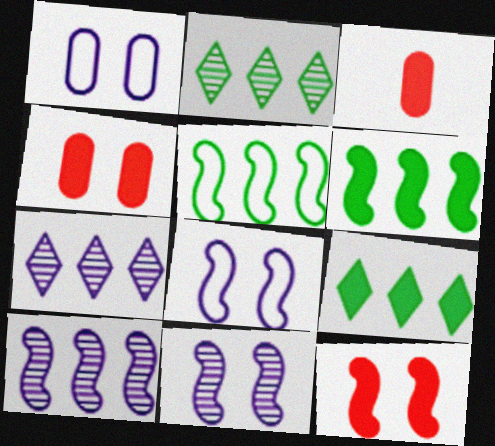[[2, 3, 8]]